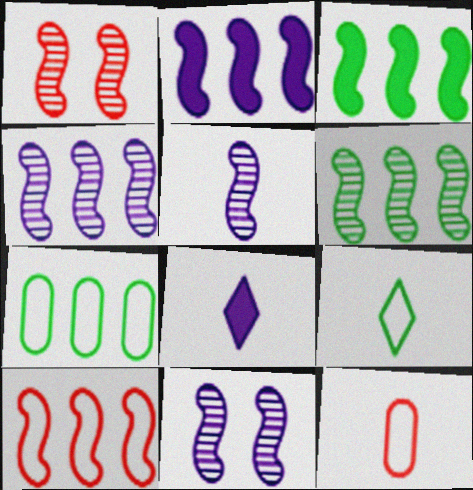[[1, 5, 6], 
[1, 7, 8], 
[2, 6, 10], 
[3, 4, 10], 
[4, 5, 11]]